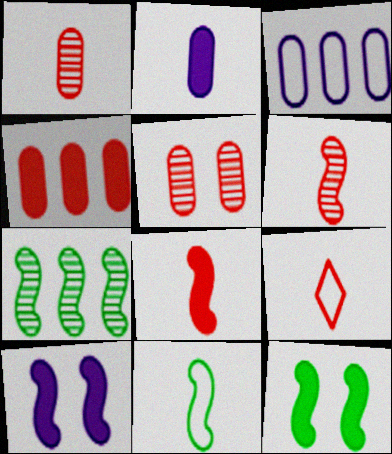[[1, 8, 9], 
[7, 11, 12]]